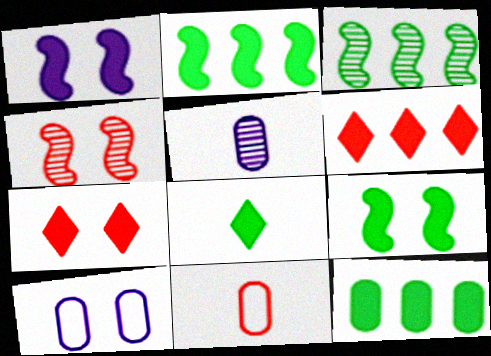[[4, 6, 11], 
[8, 9, 12]]